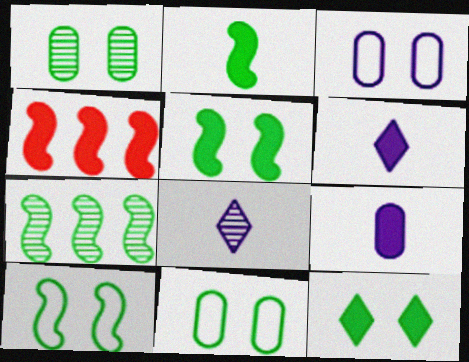[[1, 10, 12], 
[2, 7, 10], 
[4, 8, 11], 
[4, 9, 12]]